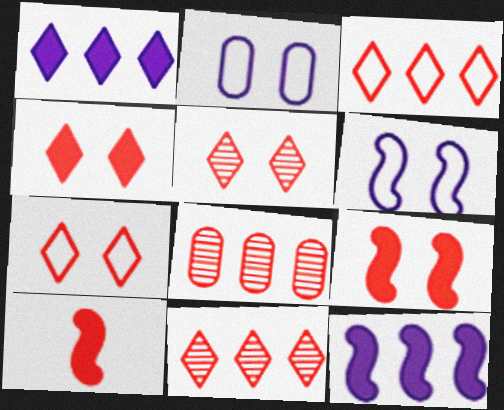[[4, 5, 7], 
[7, 8, 10]]